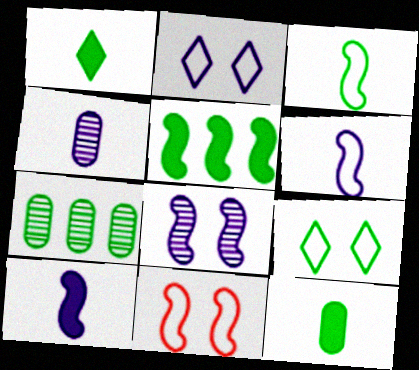[]